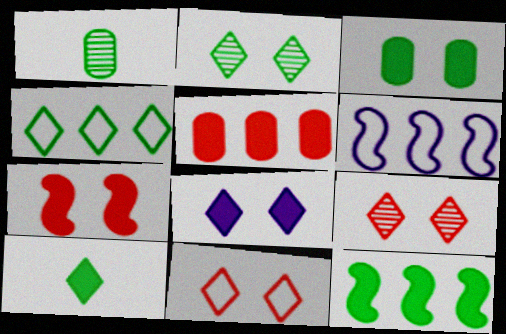[[2, 4, 10], 
[2, 8, 11], 
[3, 7, 8], 
[3, 10, 12]]